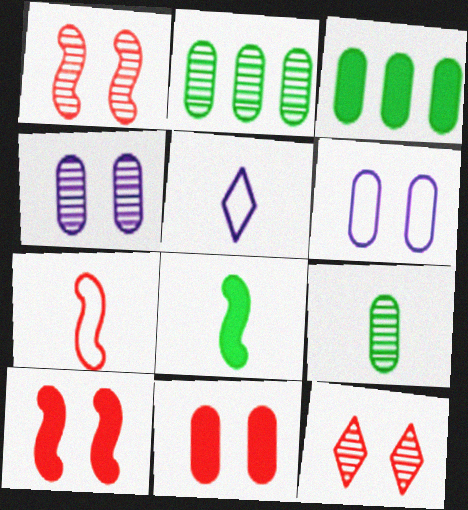[[1, 3, 5], 
[2, 5, 10]]